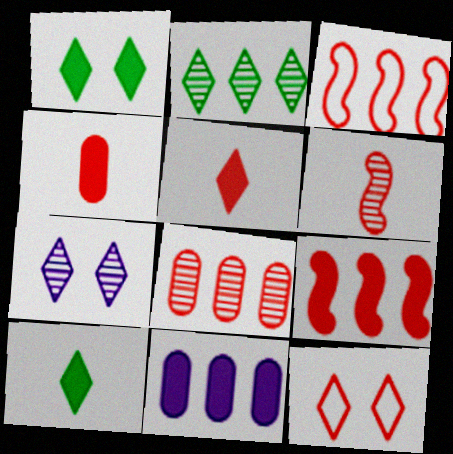[[1, 7, 12], 
[2, 3, 11]]